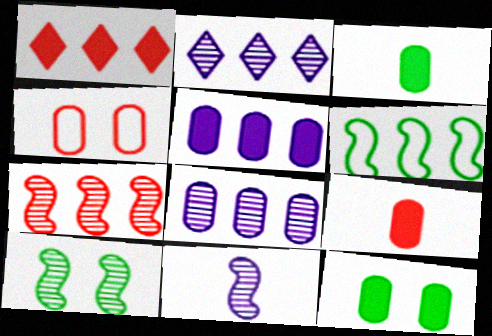[[1, 6, 8], 
[3, 4, 8], 
[5, 9, 12], 
[7, 10, 11]]